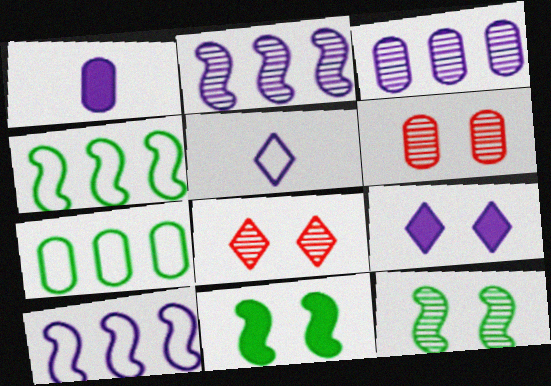[[1, 4, 8], 
[1, 6, 7]]